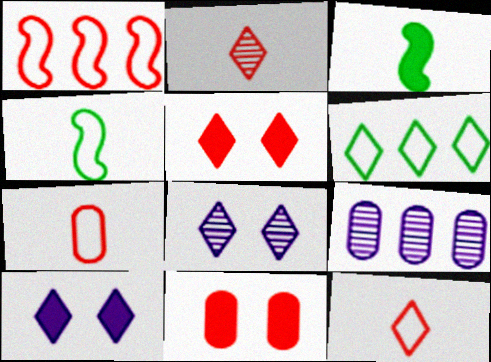[[1, 2, 11], 
[2, 6, 10], 
[4, 5, 9]]